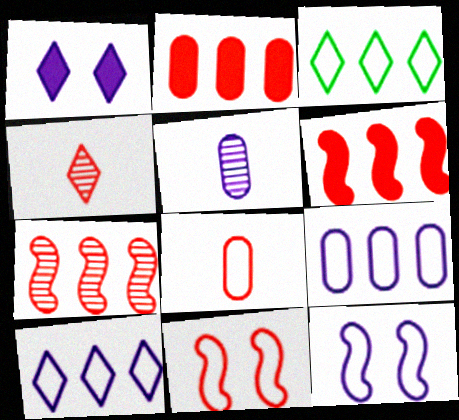[[1, 3, 4], 
[2, 4, 11], 
[3, 8, 12]]